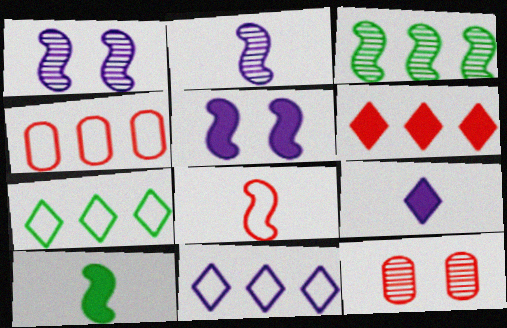[[2, 8, 10], 
[3, 5, 8], 
[6, 8, 12], 
[10, 11, 12]]